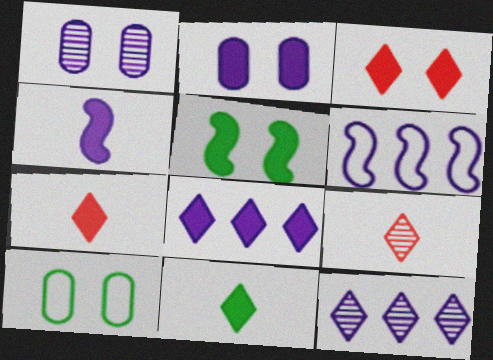[[2, 3, 5], 
[2, 4, 8], 
[3, 8, 11]]